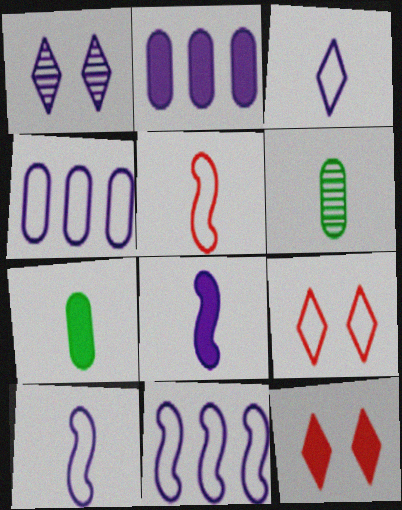[[1, 2, 10], 
[1, 4, 8], 
[6, 11, 12]]